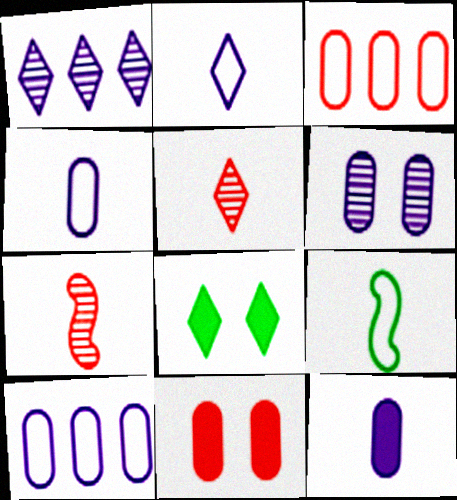[[1, 9, 11], 
[5, 9, 12], 
[6, 10, 12], 
[7, 8, 10]]